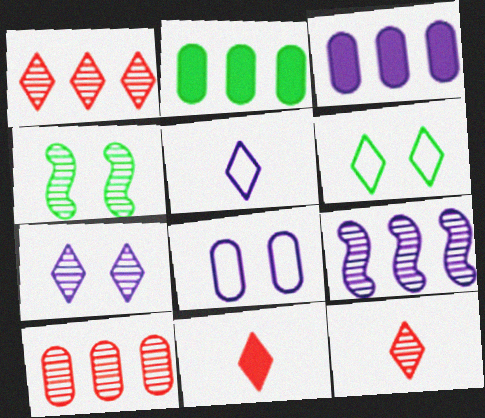[]